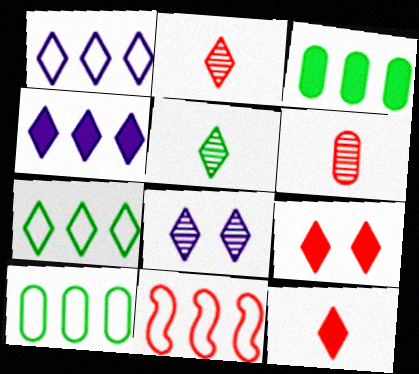[[1, 5, 9], 
[1, 10, 11], 
[6, 9, 11], 
[7, 8, 12]]